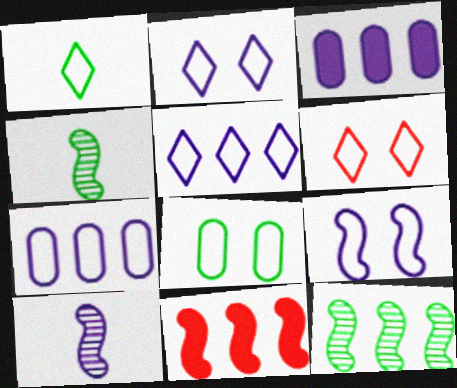[[1, 5, 6], 
[2, 3, 10], 
[3, 4, 6], 
[4, 9, 11], 
[6, 8, 9]]